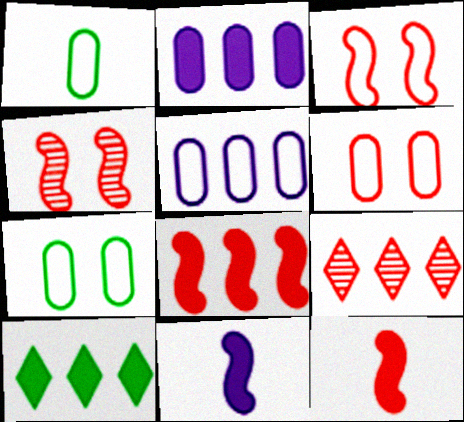[[1, 5, 6], 
[2, 8, 10], 
[6, 9, 12], 
[7, 9, 11]]